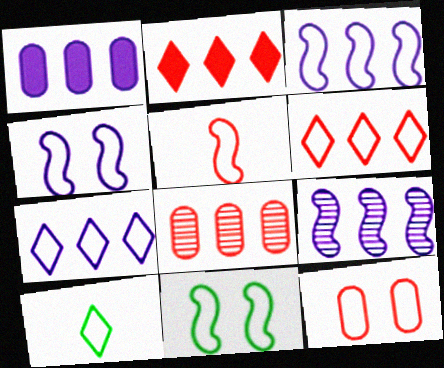[[1, 7, 9], 
[3, 5, 11], 
[3, 10, 12], 
[5, 6, 12]]